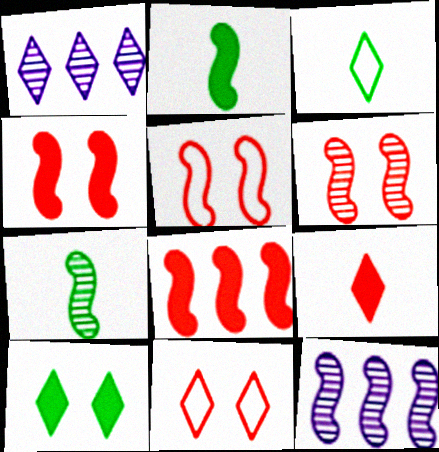[[2, 5, 12], 
[4, 5, 6], 
[6, 7, 12]]